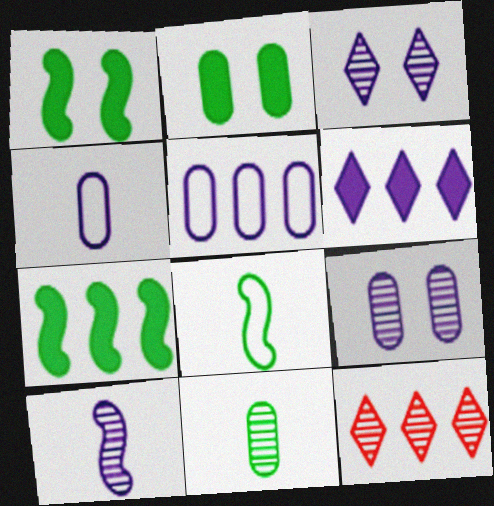[[1, 4, 12], 
[5, 7, 12]]